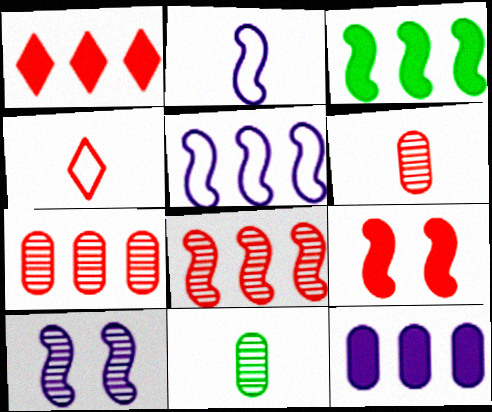[[1, 3, 12], 
[3, 5, 8], 
[4, 7, 9]]